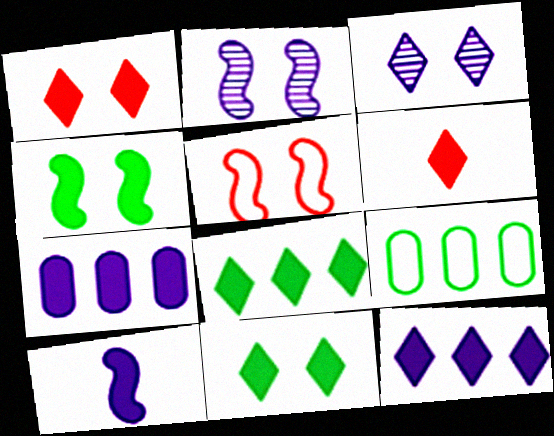[[2, 4, 5], 
[2, 6, 9], 
[4, 6, 7], 
[6, 11, 12]]